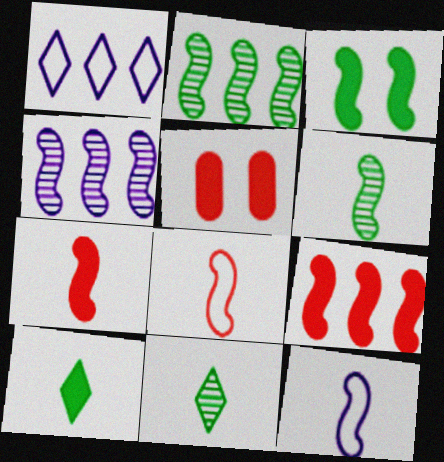[[1, 5, 6], 
[3, 4, 8], 
[6, 7, 12]]